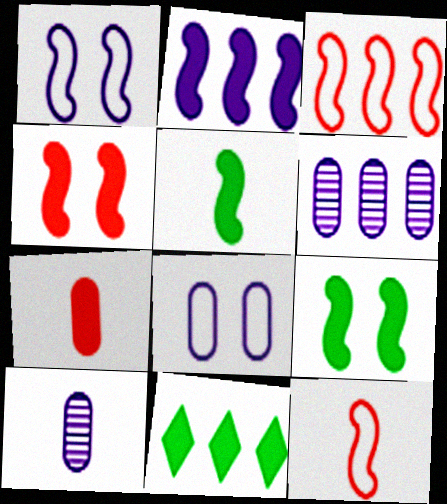[[2, 4, 5], 
[3, 6, 11]]